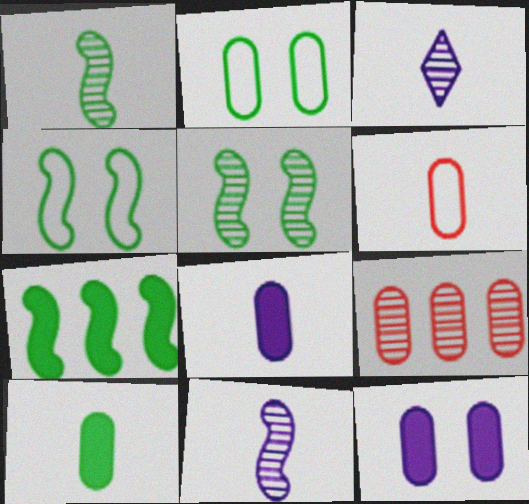[[1, 4, 7], 
[2, 8, 9], 
[3, 5, 9]]